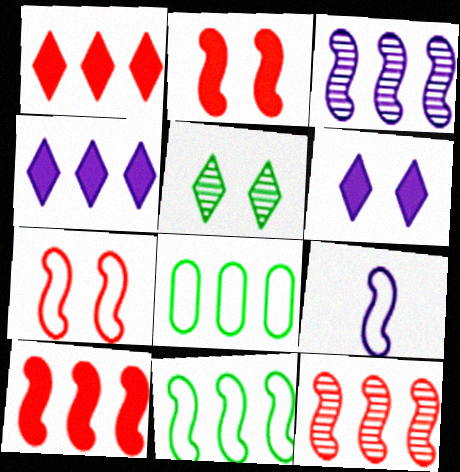[[1, 3, 8], 
[3, 10, 11], 
[4, 8, 12], 
[7, 9, 11]]